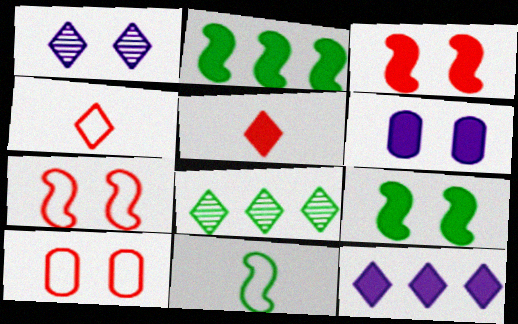[[1, 9, 10], 
[2, 5, 6]]